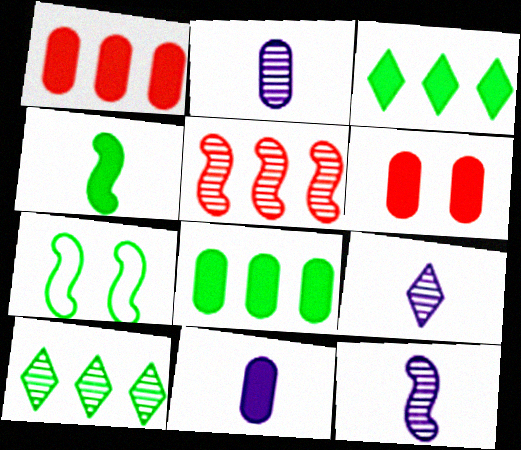[[1, 7, 9], 
[2, 9, 12], 
[6, 8, 11]]